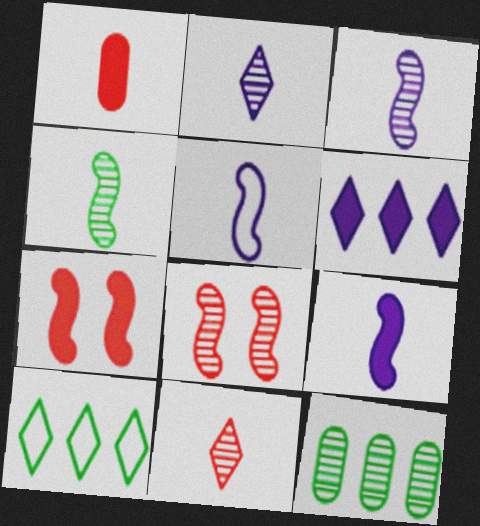[[2, 8, 12], 
[3, 5, 9]]